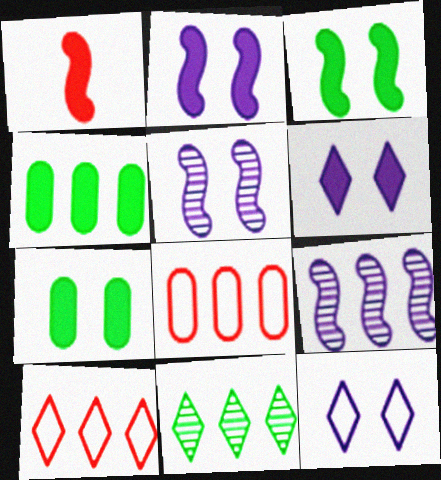[[1, 4, 6], 
[4, 9, 10]]